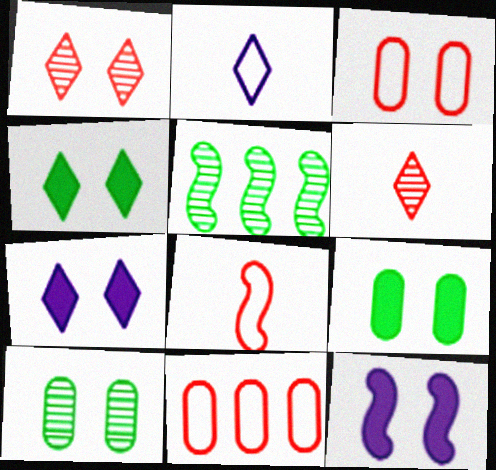[[5, 8, 12]]